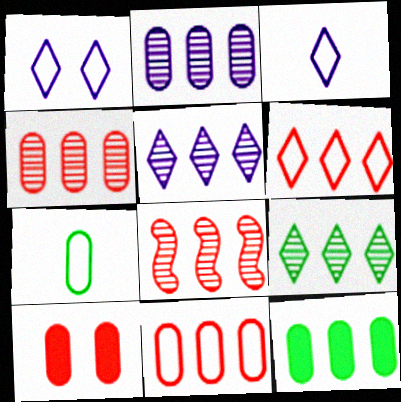[[2, 7, 10], 
[2, 8, 9], 
[2, 11, 12]]